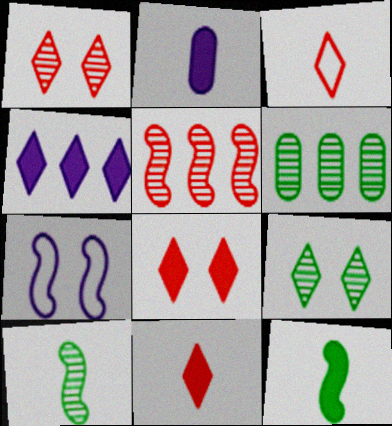[[2, 3, 10], 
[2, 11, 12], 
[3, 4, 9], 
[5, 7, 12], 
[6, 7, 11], 
[6, 9, 10]]